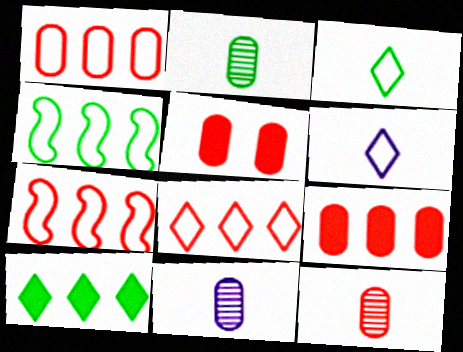[[1, 5, 12], 
[1, 7, 8], 
[2, 11, 12]]